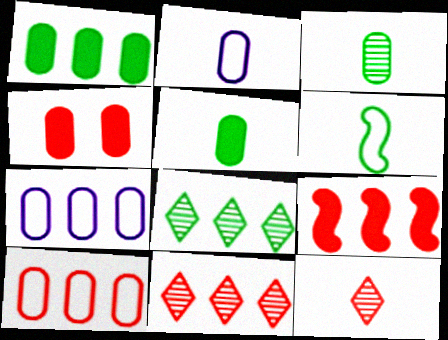[[3, 4, 7], 
[7, 8, 9], 
[9, 10, 11]]